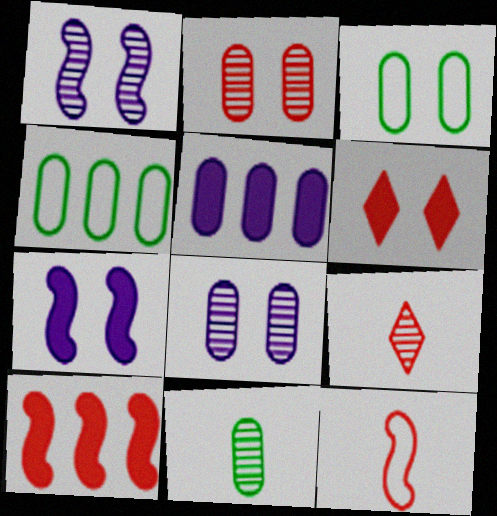[[1, 3, 6], 
[4, 7, 9]]